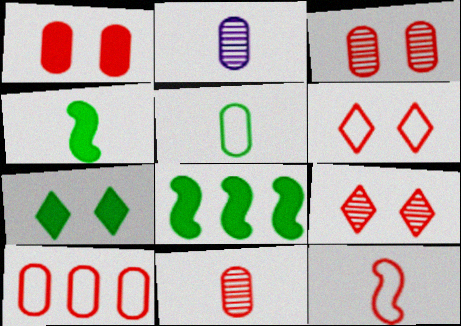[[1, 10, 11], 
[2, 6, 8], 
[6, 10, 12]]